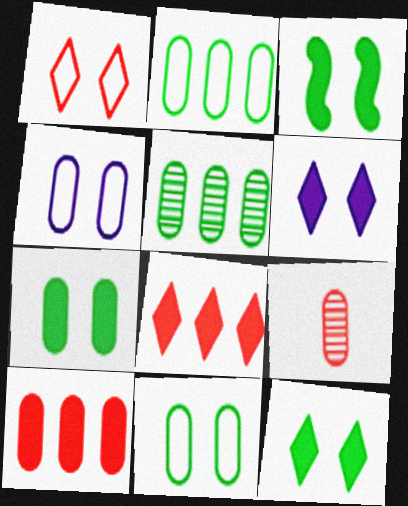[[3, 7, 12]]